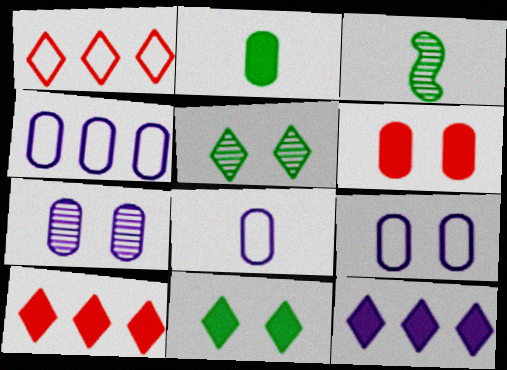[[3, 9, 10], 
[4, 8, 9]]